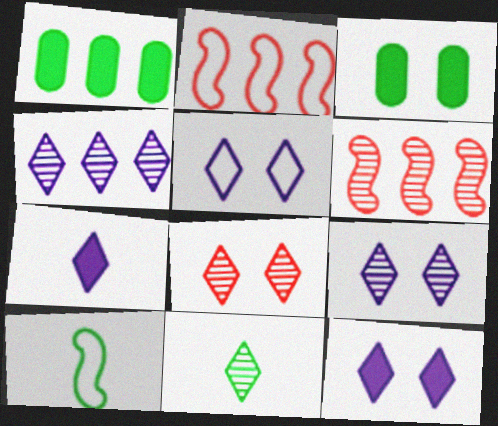[[1, 2, 4], 
[4, 5, 7], 
[4, 8, 11], 
[5, 9, 12]]